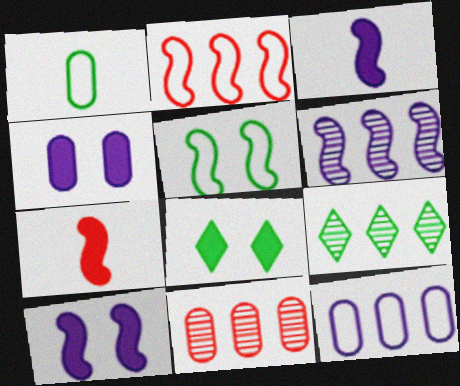[[1, 4, 11], 
[5, 6, 7], 
[6, 9, 11]]